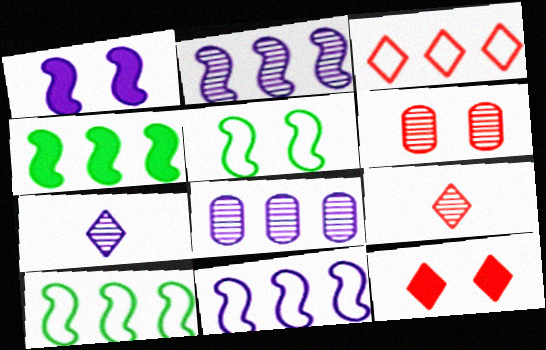[[3, 4, 8], 
[3, 9, 12]]